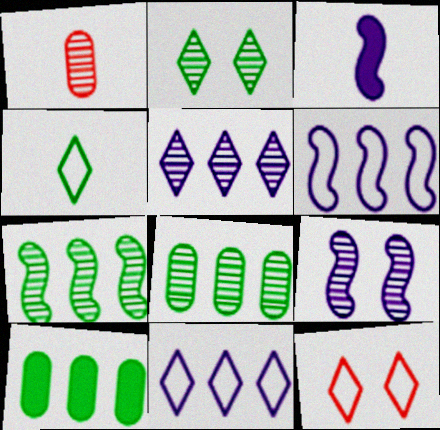[[1, 3, 4], 
[3, 6, 9], 
[3, 8, 12], 
[4, 11, 12]]